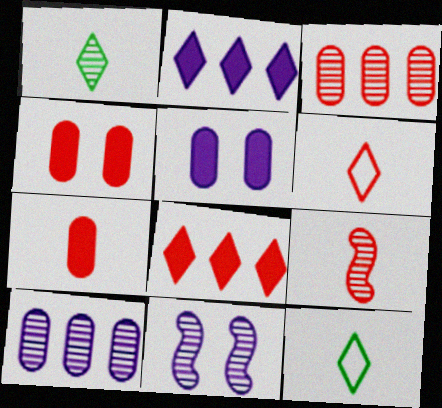[[1, 3, 11], 
[6, 7, 9]]